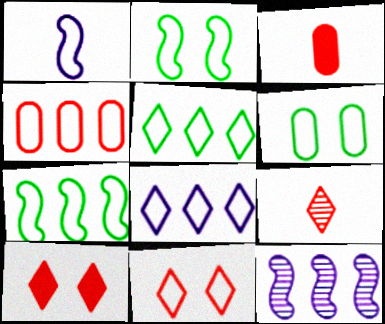[[4, 7, 8]]